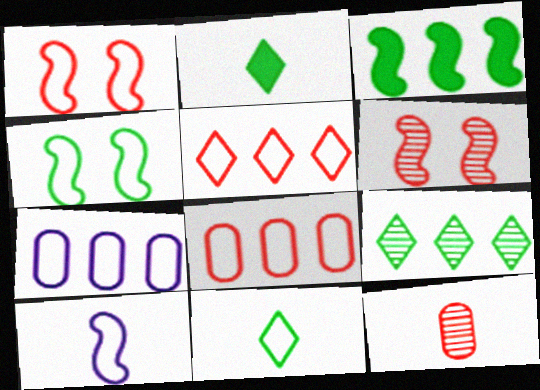[[1, 7, 11], 
[2, 6, 7], 
[2, 10, 12], 
[3, 6, 10]]